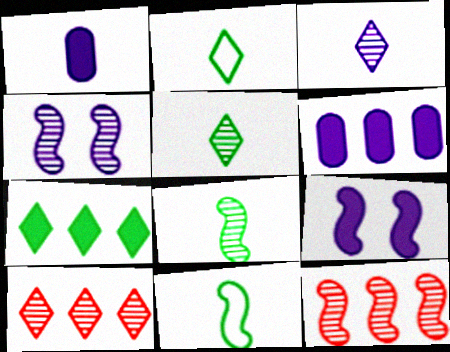[[4, 8, 12], 
[9, 11, 12]]